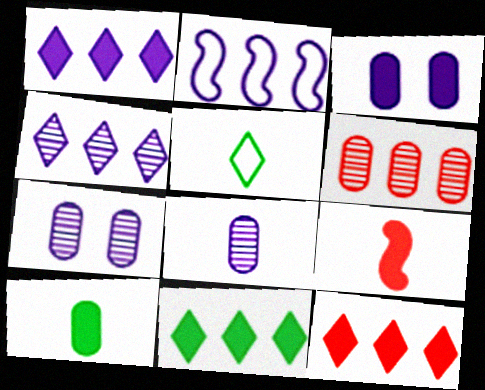[[1, 11, 12], 
[2, 6, 11], 
[3, 9, 11], 
[5, 8, 9]]